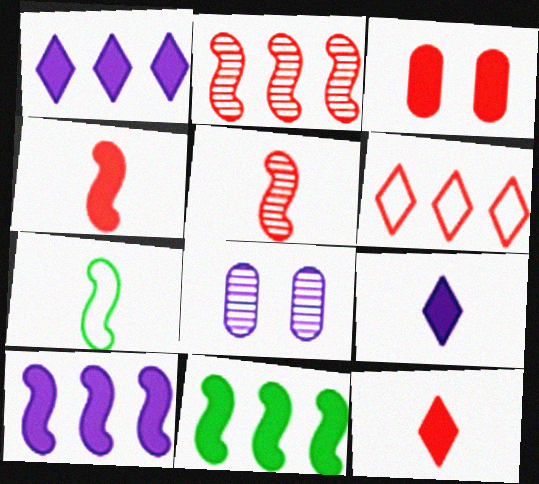[[3, 5, 6], 
[3, 9, 11]]